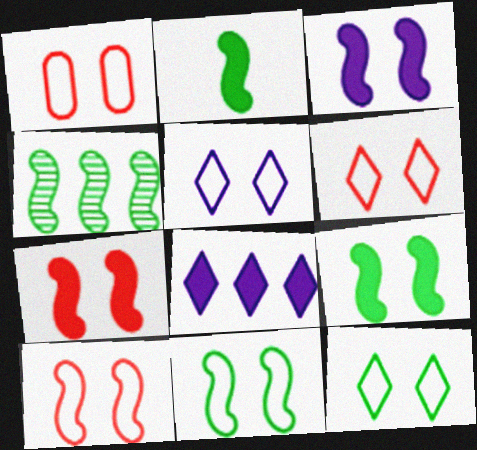[[1, 5, 11], 
[1, 6, 10], 
[2, 4, 11], 
[3, 7, 9], 
[5, 6, 12]]